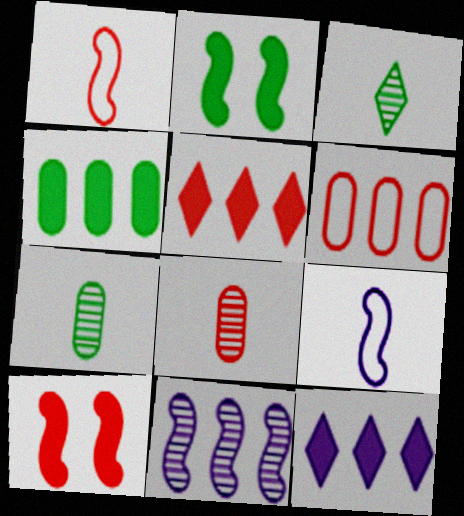[[1, 2, 11]]